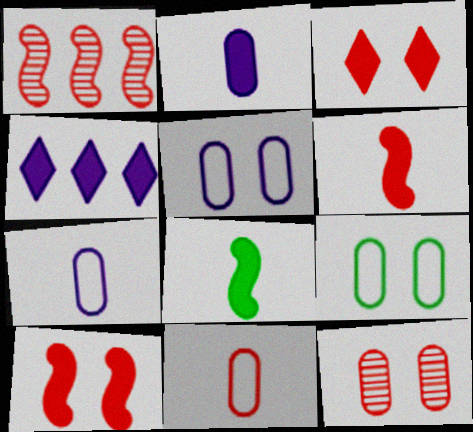[[1, 3, 11]]